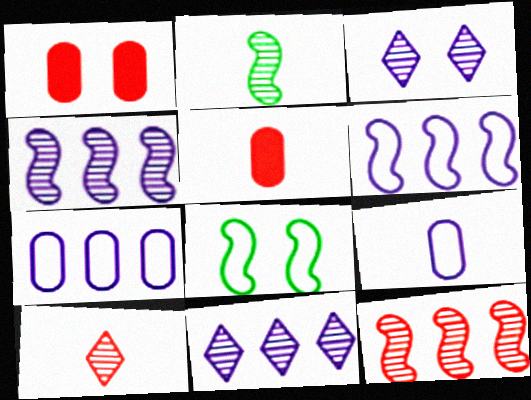[[1, 3, 8], 
[5, 8, 11]]